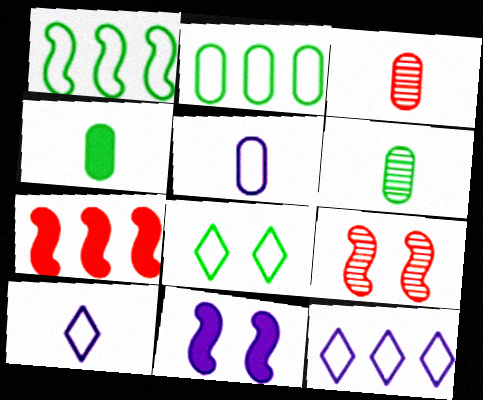[[3, 4, 5], 
[4, 9, 12]]